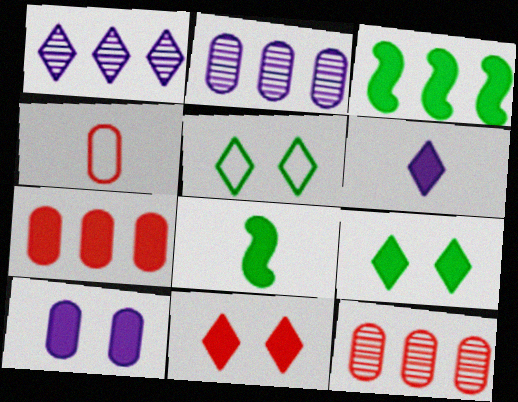[]